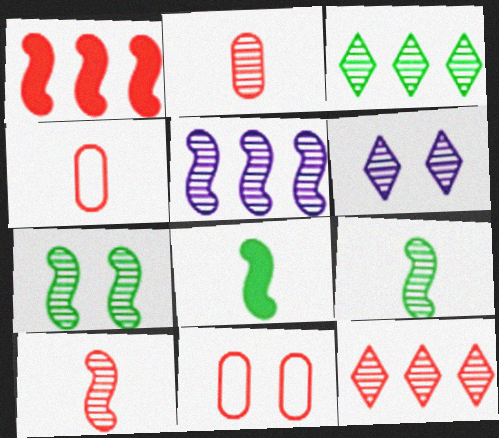[[5, 7, 10]]